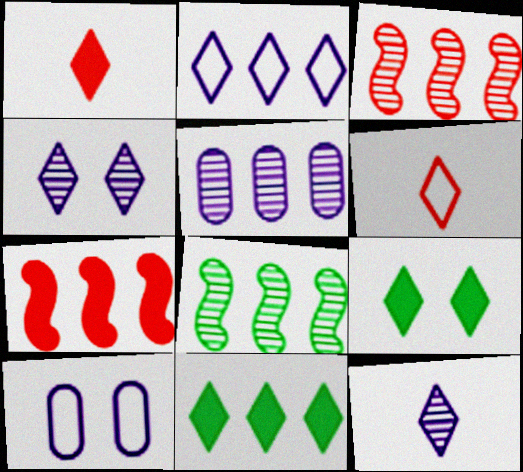[[1, 8, 10], 
[4, 6, 11]]